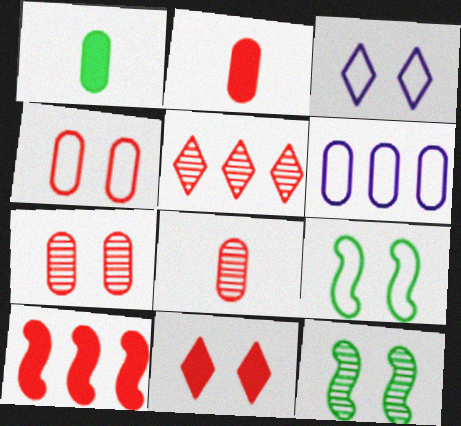[[1, 6, 7], 
[2, 10, 11], 
[3, 4, 9]]